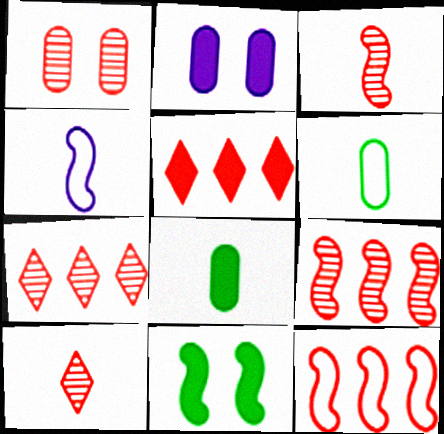[[1, 3, 7], 
[1, 9, 10], 
[4, 8, 10], 
[4, 9, 11]]